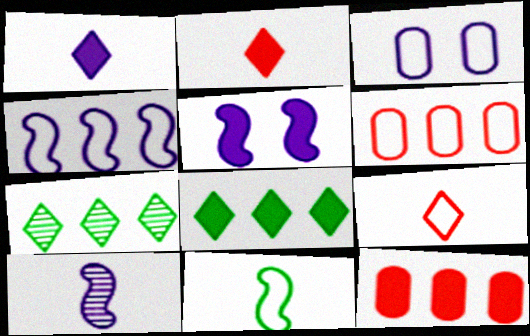[[4, 5, 10], 
[4, 7, 12]]